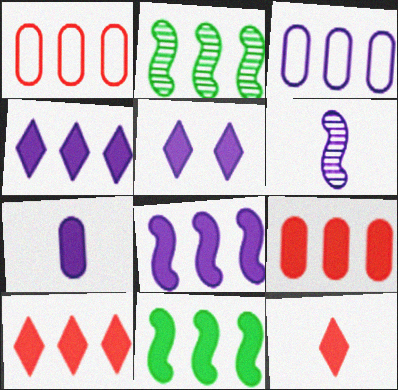[[1, 2, 4], 
[2, 3, 10], 
[3, 5, 6], 
[4, 9, 11], 
[5, 7, 8]]